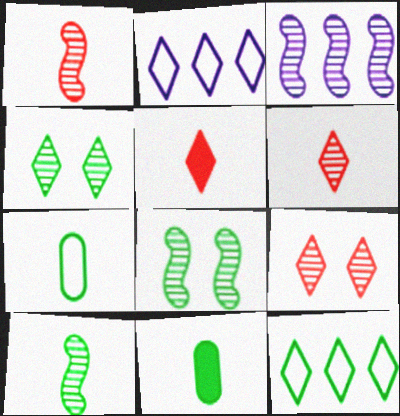[[1, 3, 8], 
[2, 4, 5], 
[8, 11, 12]]